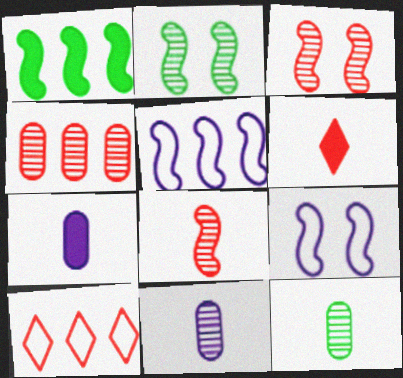[[1, 8, 9], 
[2, 7, 10]]